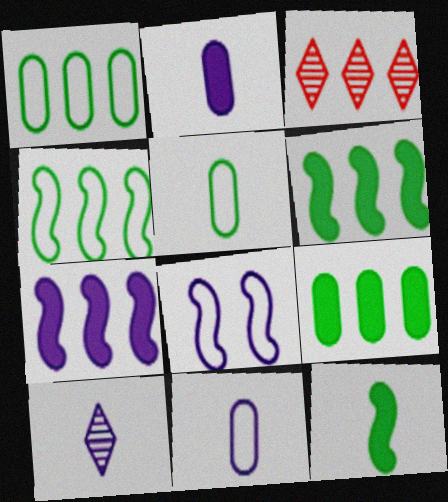[[1, 3, 7]]